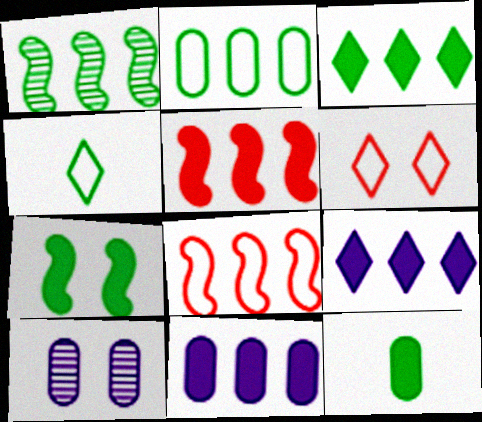[[1, 2, 3], 
[3, 5, 11], 
[3, 7, 12], 
[4, 5, 10], 
[6, 7, 10]]